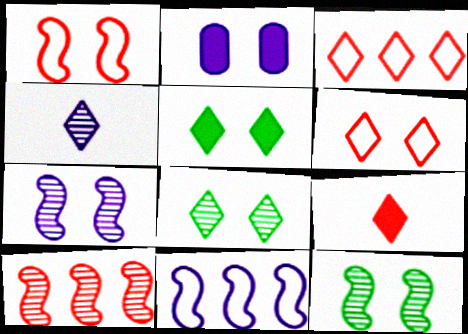[[1, 2, 8], 
[2, 4, 11], 
[2, 6, 12], 
[3, 4, 5]]